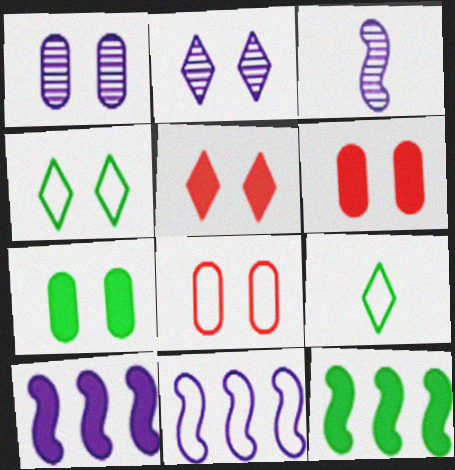[[1, 7, 8], 
[2, 4, 5], 
[8, 9, 11]]